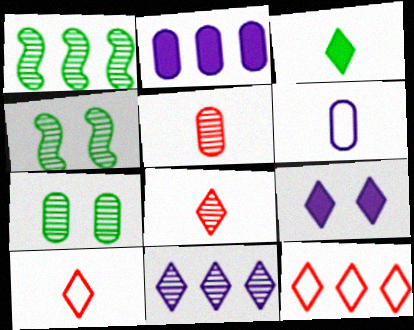[[1, 2, 12], 
[2, 4, 10], 
[4, 5, 11]]